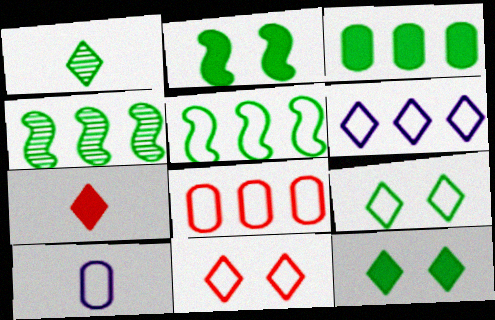[[5, 6, 8], 
[5, 10, 11]]